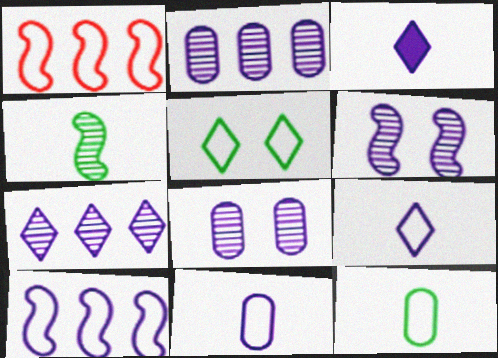[[1, 5, 11], 
[3, 8, 10]]